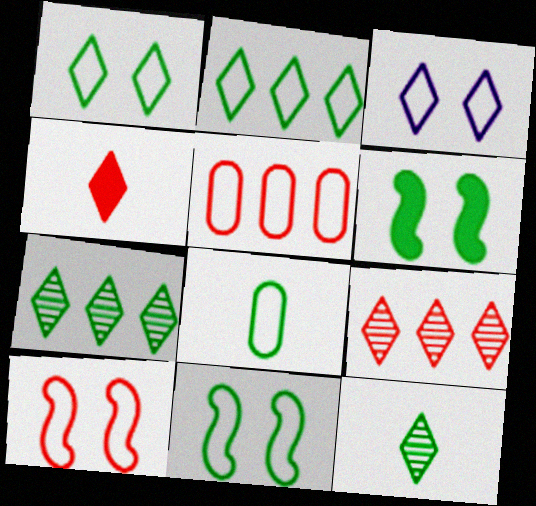[[2, 8, 11], 
[3, 4, 7], 
[6, 7, 8]]